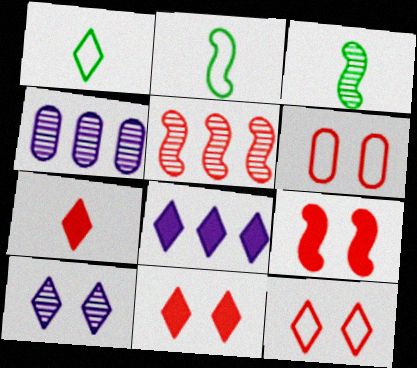[[1, 4, 9], 
[2, 4, 11], 
[3, 6, 8], 
[5, 6, 7]]